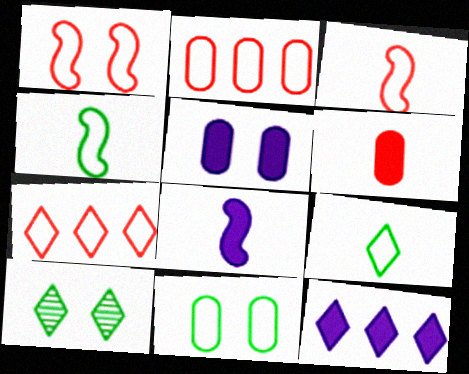[[1, 5, 10], 
[2, 8, 10], 
[5, 8, 12]]